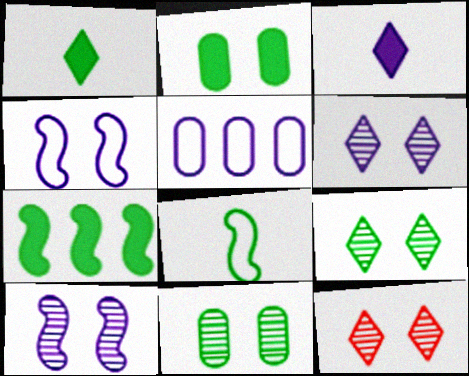[[1, 2, 7], 
[2, 4, 12], 
[3, 5, 10], 
[6, 9, 12], 
[10, 11, 12]]